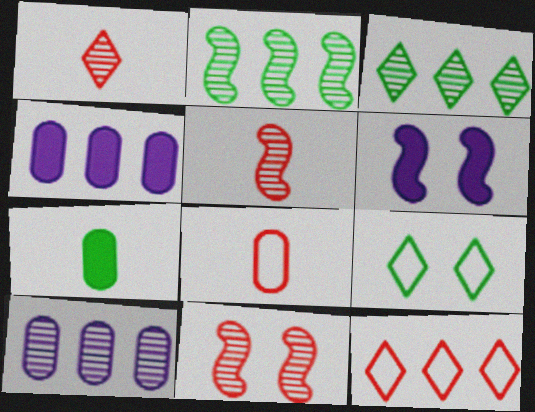[[2, 4, 12], 
[2, 7, 9], 
[3, 6, 8], 
[4, 5, 9]]